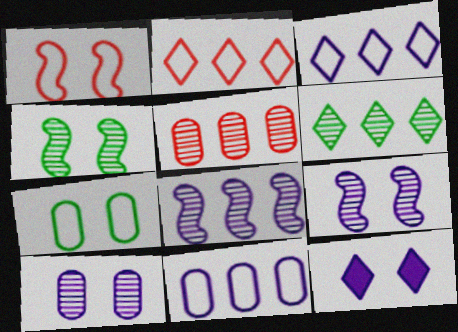[[5, 6, 8]]